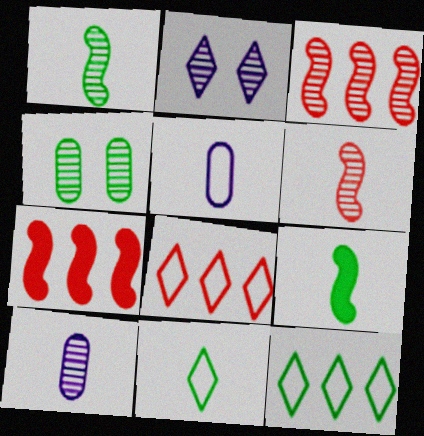[[4, 9, 12]]